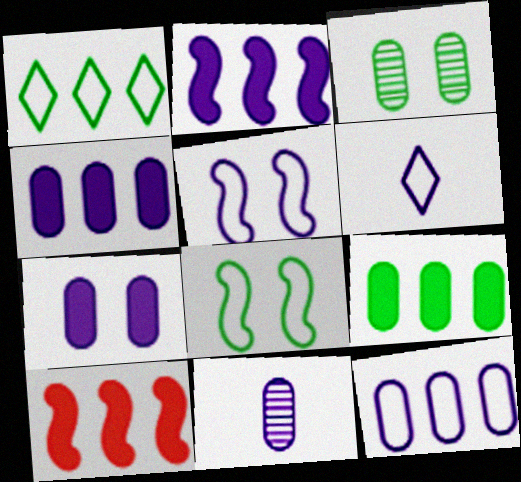[[3, 6, 10], 
[5, 6, 12], 
[7, 11, 12]]